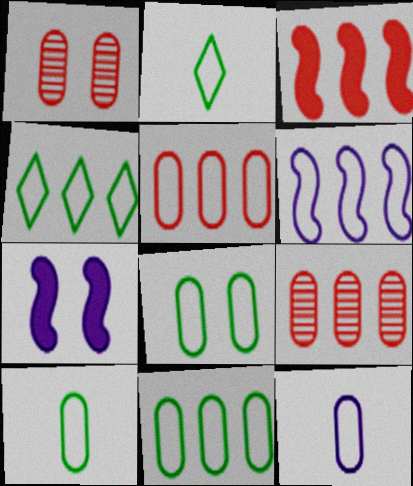[[2, 7, 9], 
[4, 5, 6], 
[5, 8, 12], 
[8, 10, 11]]